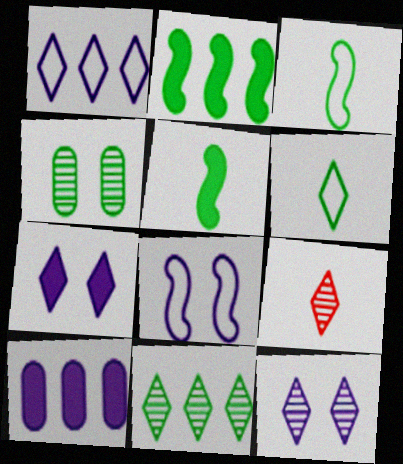[[2, 4, 6], 
[9, 11, 12]]